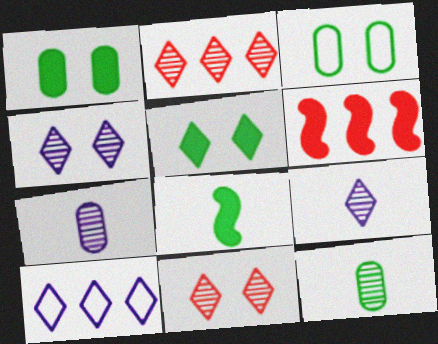[[3, 6, 9]]